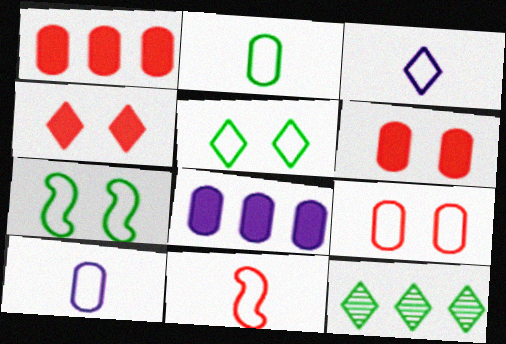[[2, 3, 11], 
[3, 4, 12]]